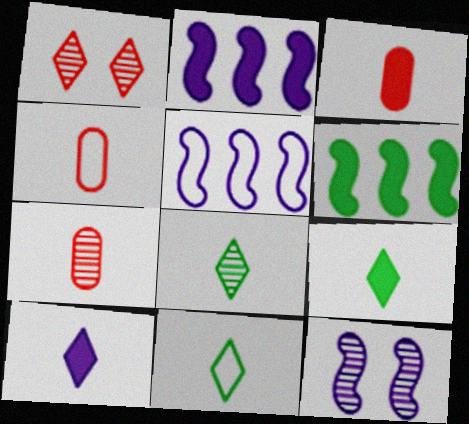[[3, 4, 7], 
[8, 9, 11]]